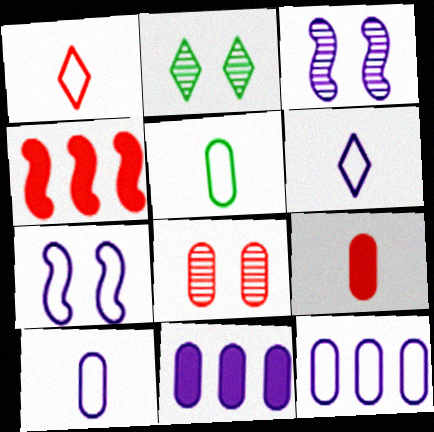[[1, 4, 8], 
[2, 3, 8], 
[2, 4, 10], 
[3, 6, 11], 
[5, 8, 11], 
[6, 7, 12]]